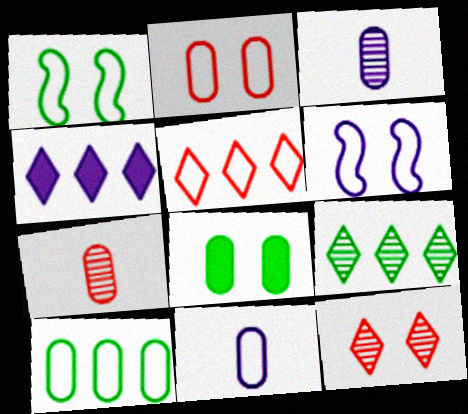[[1, 4, 7], 
[1, 5, 11], 
[2, 10, 11], 
[3, 4, 6], 
[4, 5, 9], 
[6, 8, 12]]